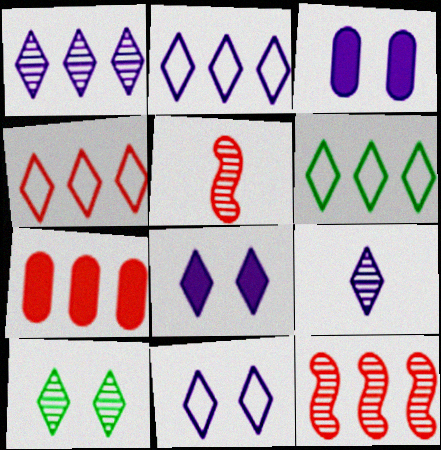[[2, 4, 6], 
[2, 8, 9], 
[3, 5, 6], 
[4, 7, 12]]